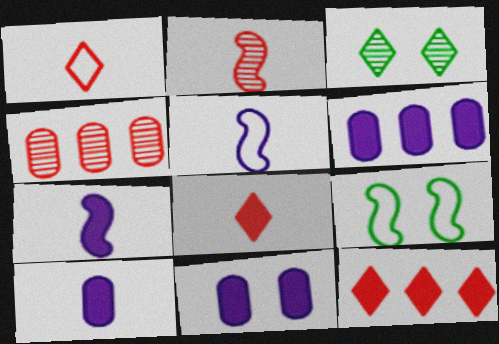[[6, 10, 11]]